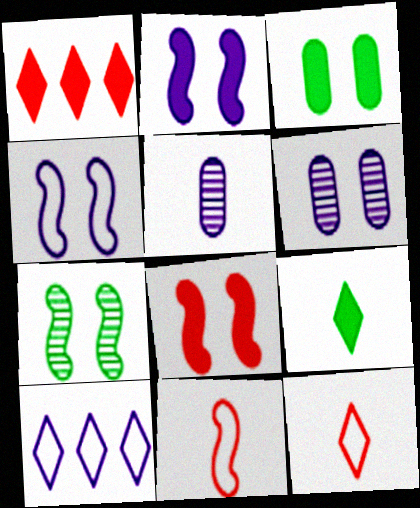[[2, 5, 10], 
[4, 7, 8], 
[5, 9, 11]]